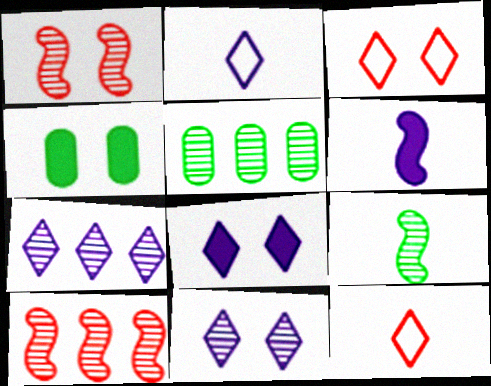[[2, 4, 10], 
[2, 7, 8], 
[3, 5, 6], 
[5, 7, 10]]